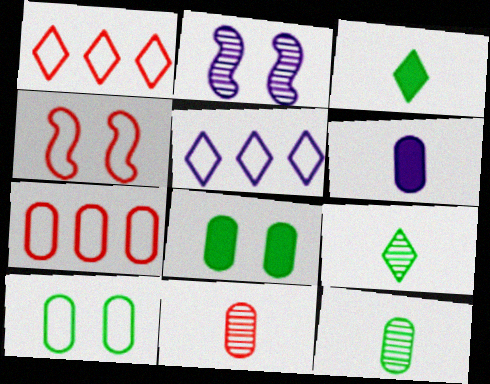[[2, 3, 7], 
[2, 5, 6]]